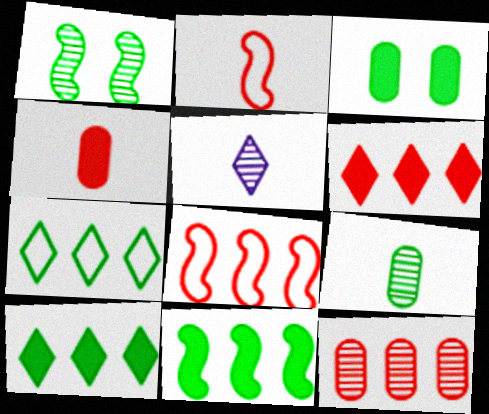[[1, 5, 12], 
[3, 5, 8], 
[6, 8, 12]]